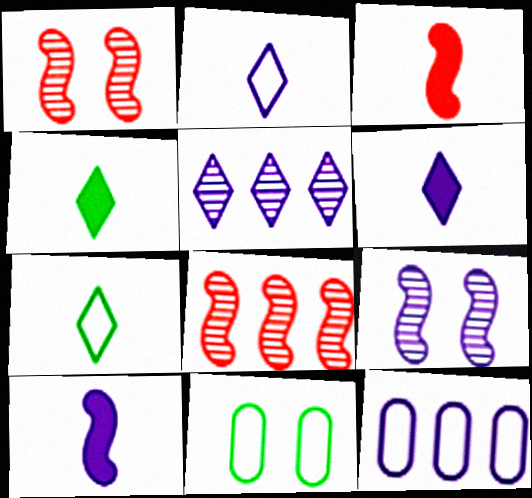[[1, 4, 12], 
[3, 5, 11], 
[6, 8, 11], 
[6, 9, 12]]